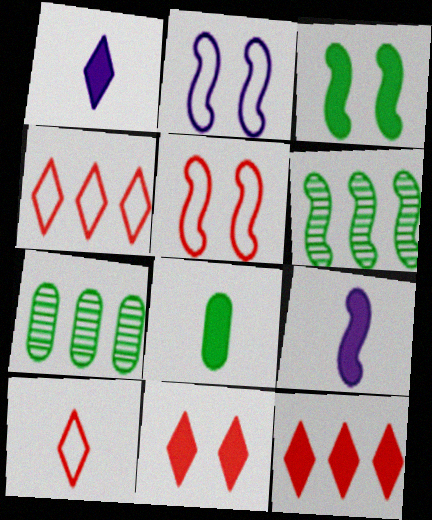[[1, 5, 7], 
[5, 6, 9]]